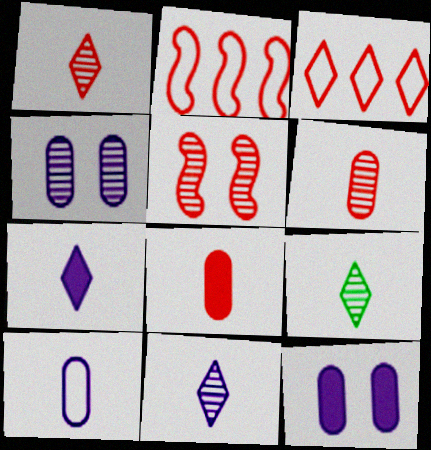[[1, 9, 11], 
[2, 9, 12], 
[3, 5, 8]]